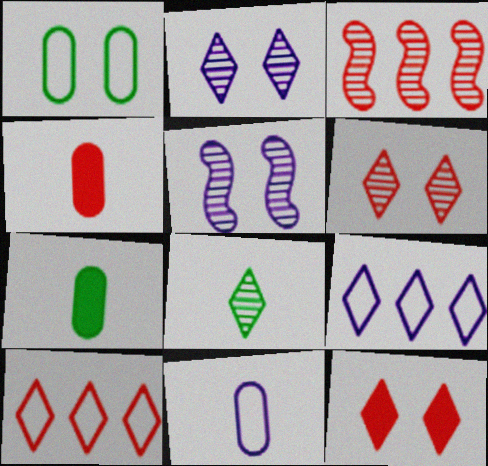[[1, 5, 12], 
[5, 7, 10], 
[8, 9, 12]]